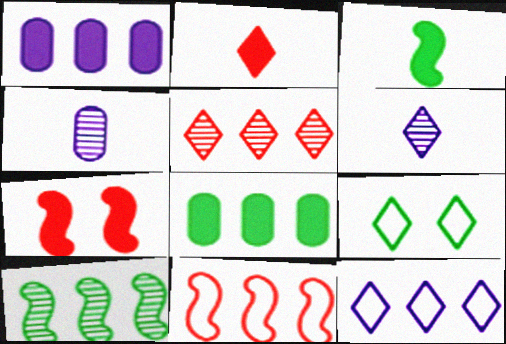[]